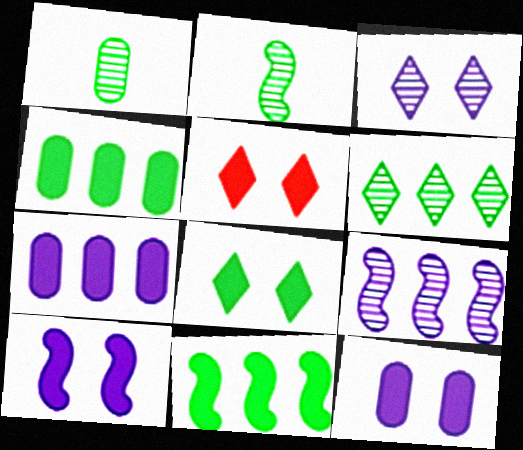[]